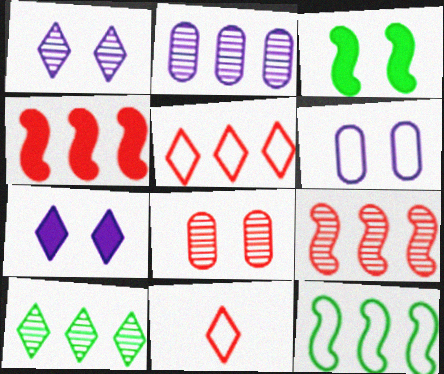[[2, 3, 11], 
[2, 9, 10], 
[4, 8, 11], 
[6, 11, 12], 
[7, 10, 11]]